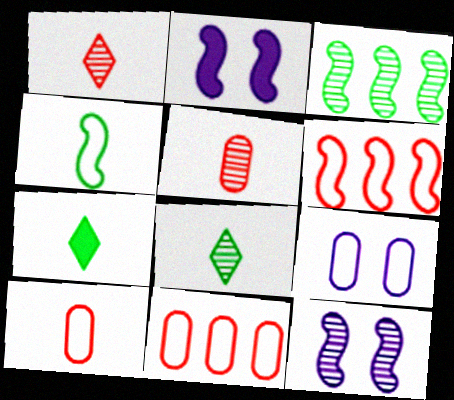[[2, 8, 11], 
[7, 11, 12]]